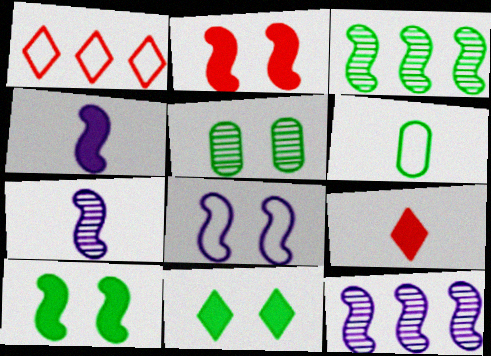[[1, 4, 5], 
[1, 6, 8], 
[3, 6, 11], 
[4, 8, 12], 
[6, 7, 9]]